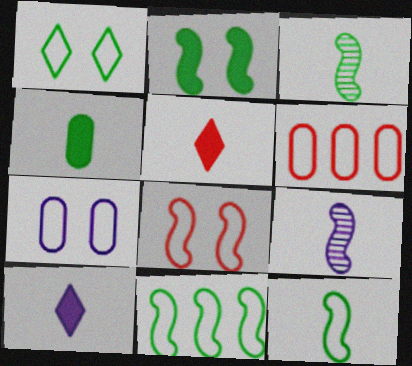[[1, 7, 8], 
[2, 3, 11]]